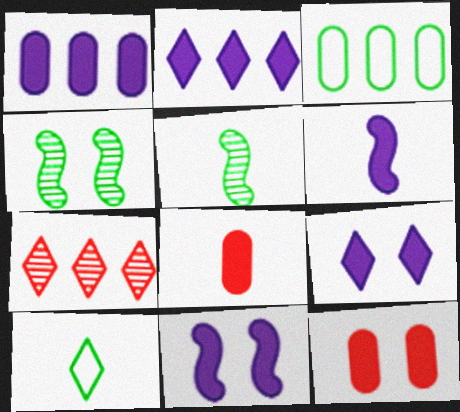[[1, 6, 9], 
[7, 9, 10]]